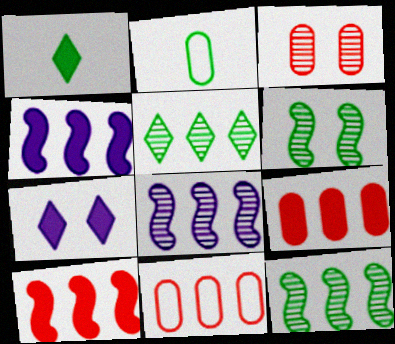[[4, 5, 11]]